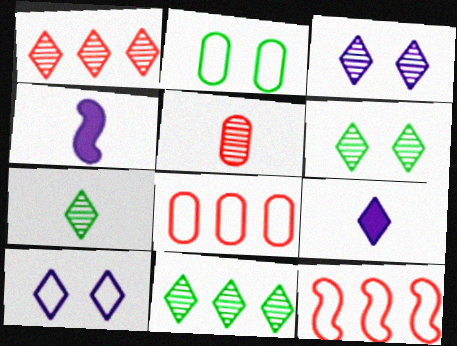[[1, 2, 4], 
[1, 3, 7], 
[4, 6, 8], 
[6, 7, 11]]